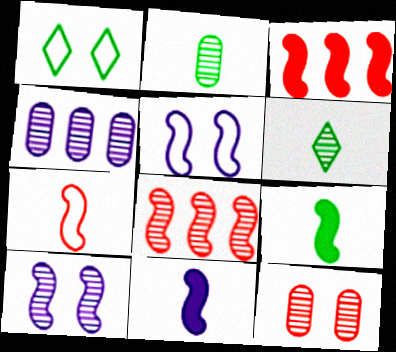[[2, 4, 12], 
[5, 8, 9]]